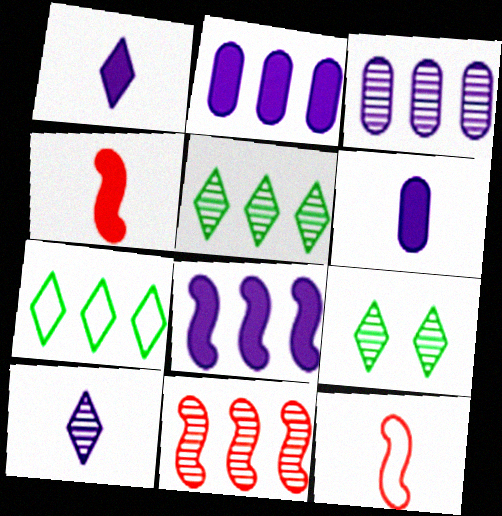[[2, 7, 11], 
[2, 9, 12], 
[3, 5, 11]]